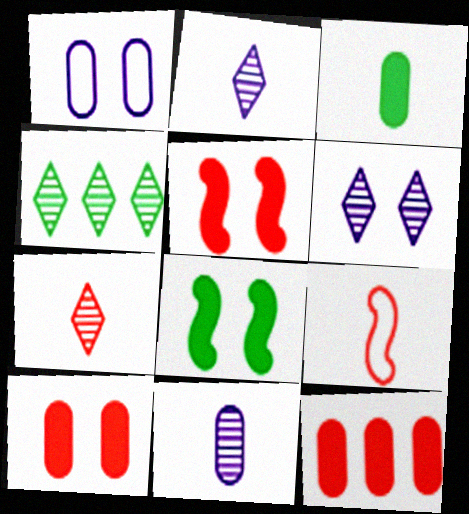[[2, 3, 9], 
[4, 6, 7]]